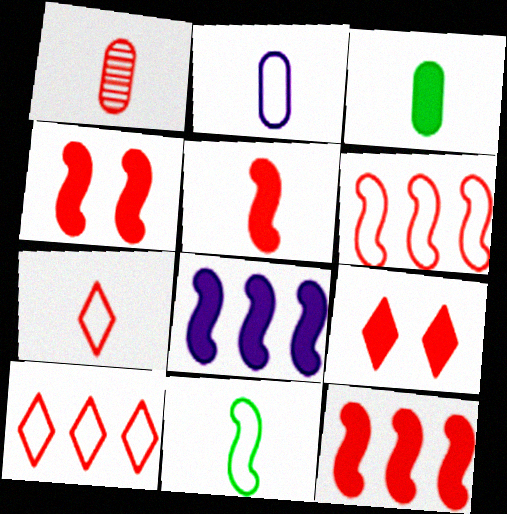[[1, 2, 3], 
[1, 4, 10], 
[1, 5, 7], 
[1, 6, 9], 
[2, 7, 11], 
[3, 8, 9], 
[4, 5, 12]]